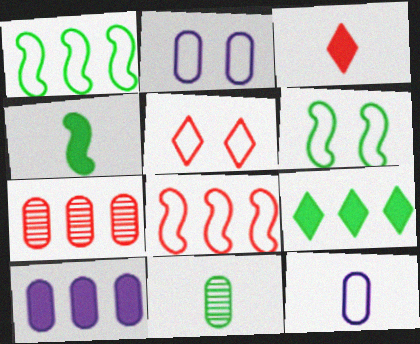[[1, 5, 12], 
[2, 5, 6], 
[6, 9, 11]]